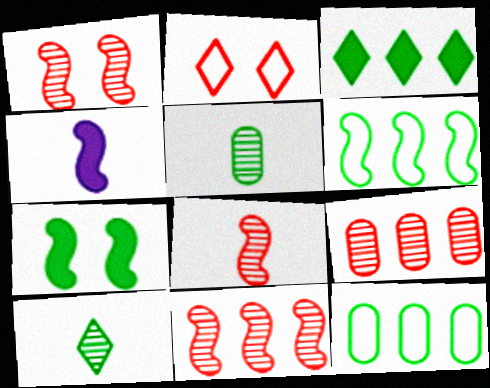[[1, 4, 6], 
[1, 8, 11], 
[7, 10, 12]]